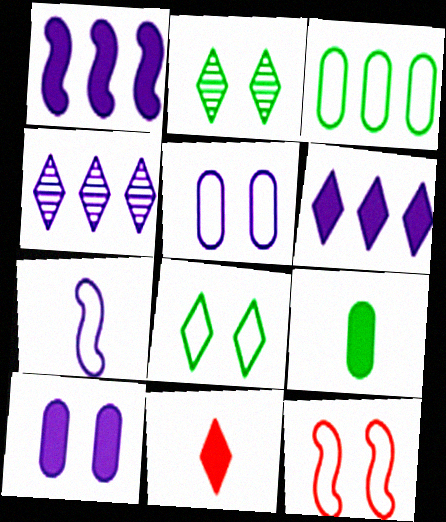[[2, 10, 12], 
[4, 7, 10], 
[4, 8, 11], 
[4, 9, 12], 
[5, 8, 12]]